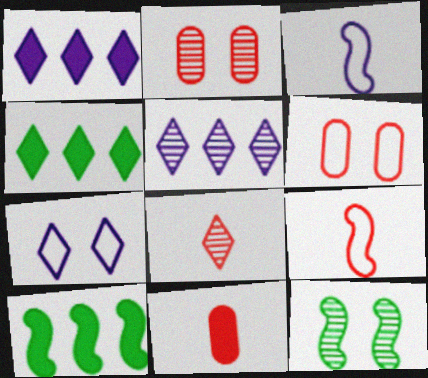[[2, 3, 4], 
[4, 7, 8], 
[8, 9, 11]]